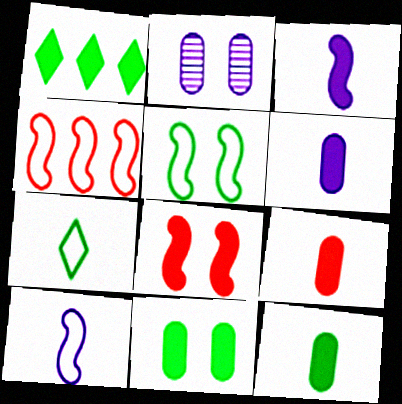[[1, 6, 8], 
[4, 5, 10], 
[6, 9, 12]]